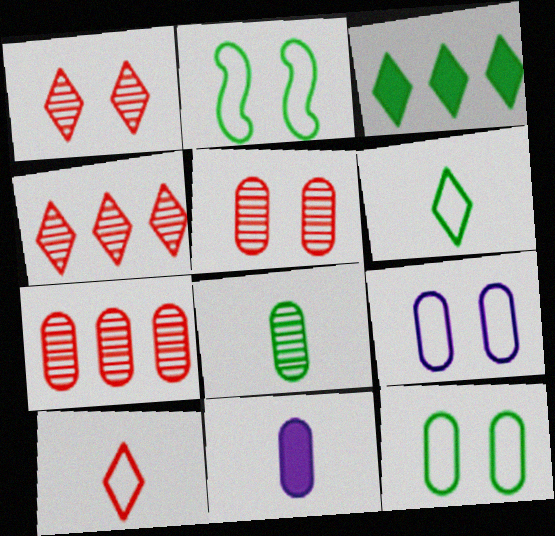[[2, 3, 8], 
[2, 4, 11], 
[7, 11, 12]]